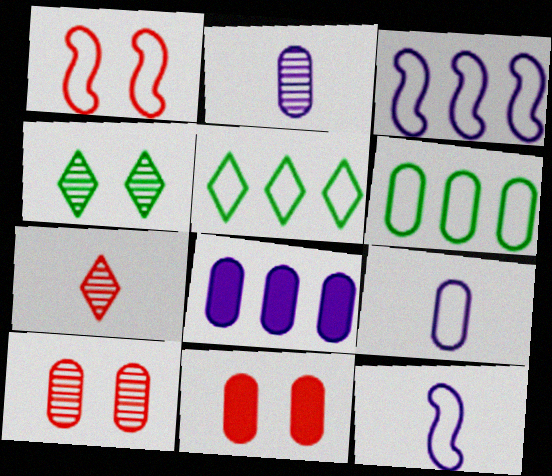[[1, 5, 9], 
[2, 6, 11]]